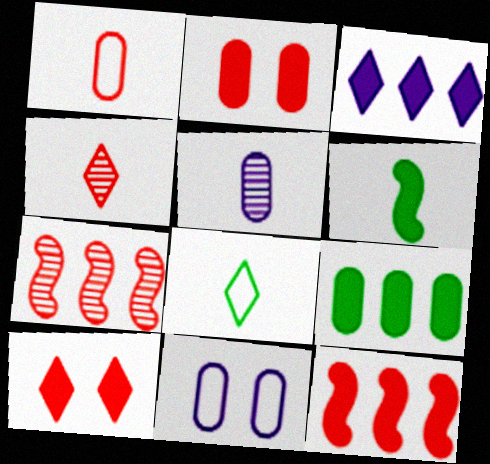[[1, 7, 10], 
[2, 3, 6], 
[3, 9, 12]]